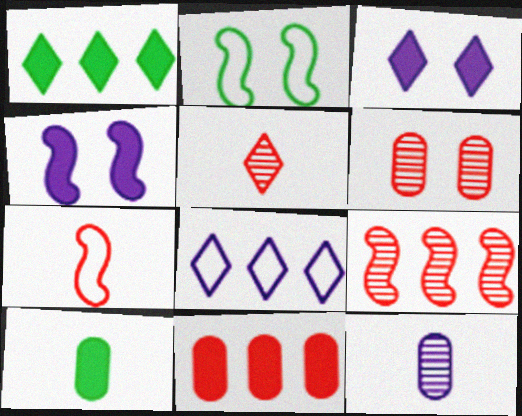[[2, 3, 6], 
[4, 8, 12], 
[5, 6, 9]]